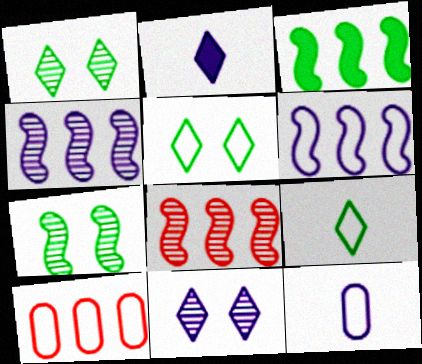[[2, 7, 10], 
[3, 6, 8]]